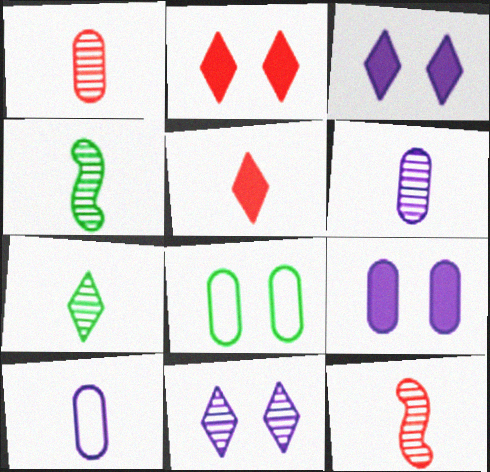[[4, 5, 10], 
[6, 7, 12]]